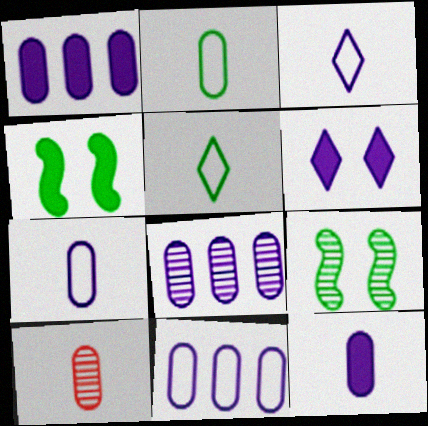[[1, 8, 11], 
[2, 10, 12]]